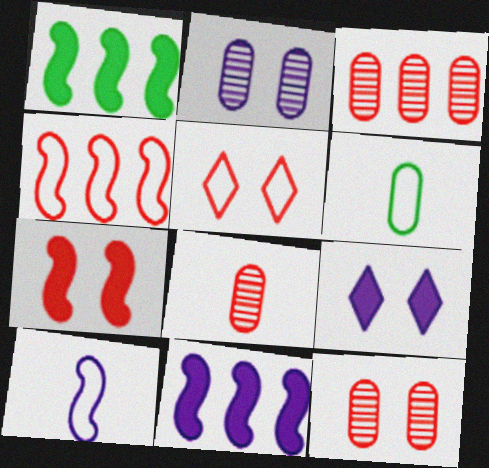[[3, 8, 12], 
[5, 7, 12]]